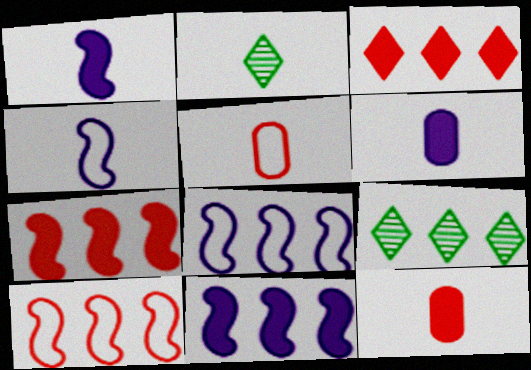[[1, 2, 5], 
[2, 4, 12]]